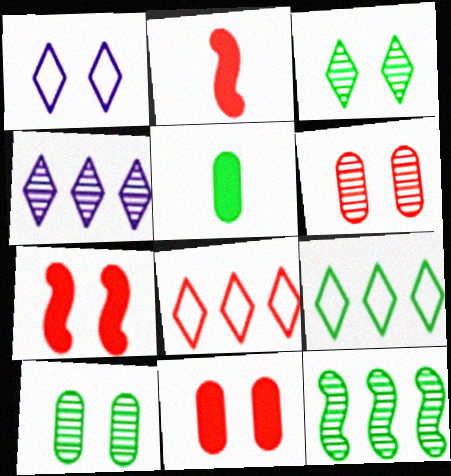[[1, 7, 10], 
[2, 6, 8]]